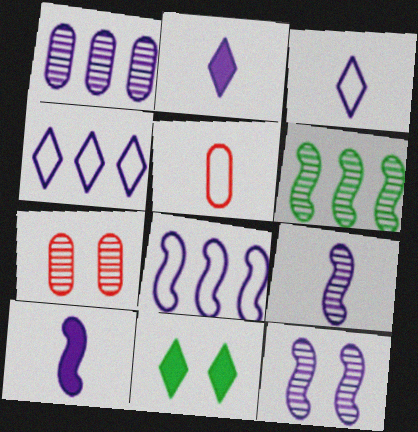[[8, 10, 12]]